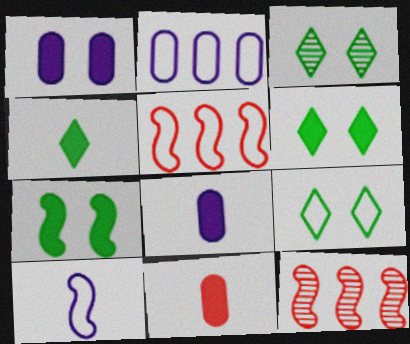[[3, 5, 8], 
[3, 6, 9], 
[7, 10, 12], 
[8, 9, 12]]